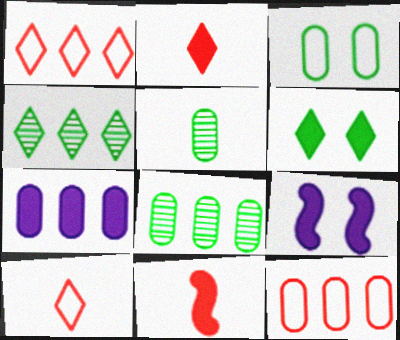[[1, 5, 9], 
[6, 7, 11], 
[7, 8, 12], 
[8, 9, 10]]